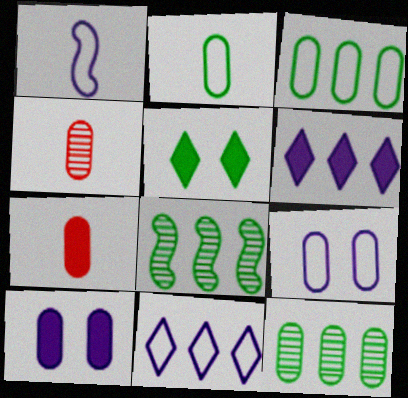[[1, 9, 11], 
[2, 5, 8], 
[3, 4, 10], 
[7, 9, 12]]